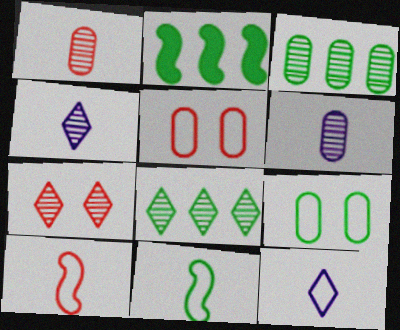[[2, 4, 5], 
[4, 7, 8]]